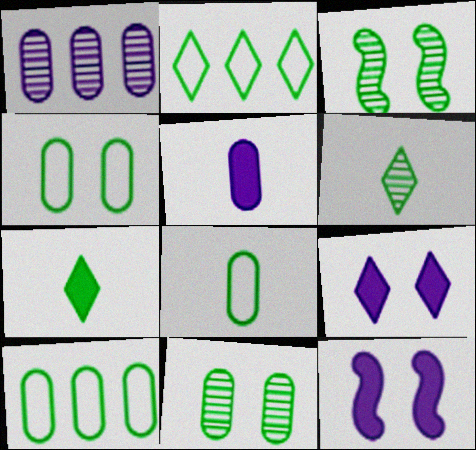[[3, 7, 10], 
[4, 8, 10]]